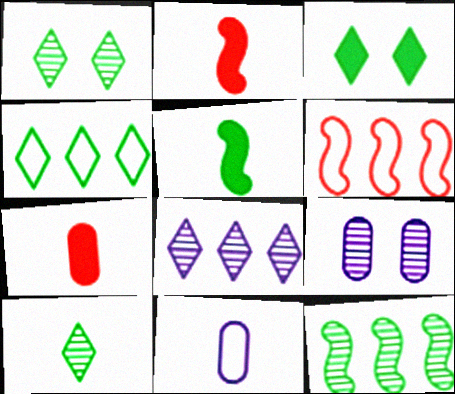[[2, 4, 9], 
[2, 10, 11], 
[3, 4, 10]]